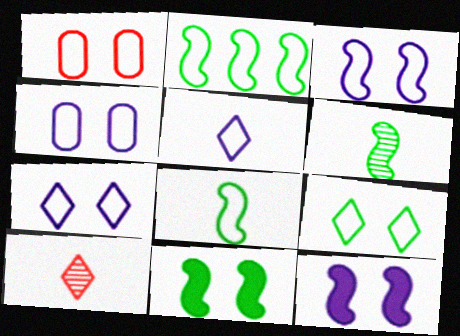[[1, 2, 5], 
[1, 3, 9], 
[2, 6, 11], 
[3, 4, 7]]